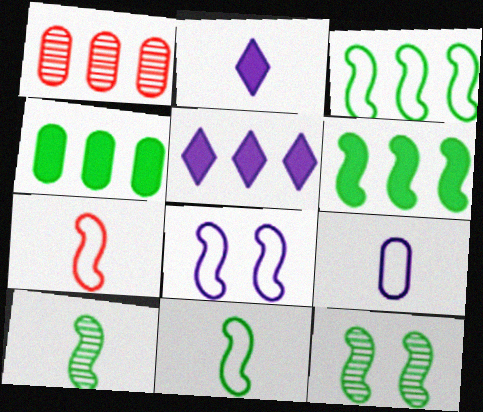[[1, 3, 5], 
[3, 7, 8], 
[6, 11, 12]]